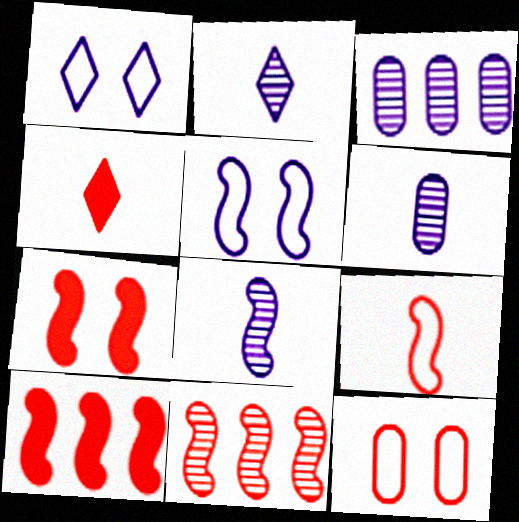[[2, 6, 8], 
[4, 11, 12], 
[7, 9, 11]]